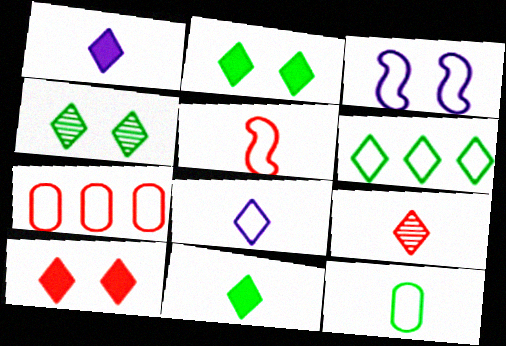[[4, 6, 11], 
[5, 8, 12], 
[8, 9, 11]]